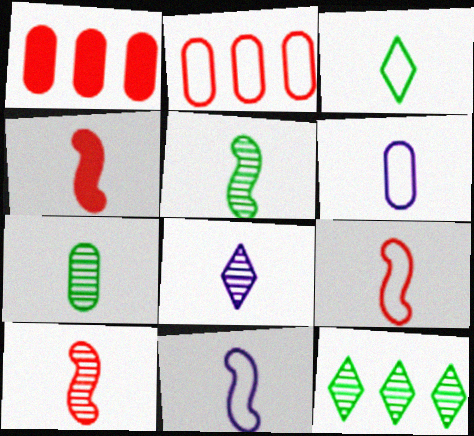[[3, 6, 9], 
[4, 5, 11], 
[4, 9, 10], 
[7, 8, 10]]